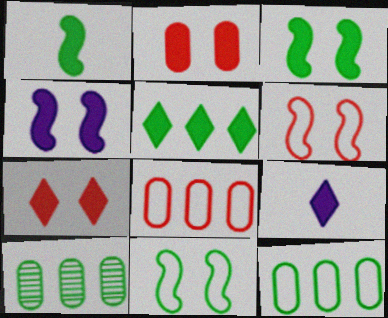[[5, 7, 9], 
[6, 9, 10]]